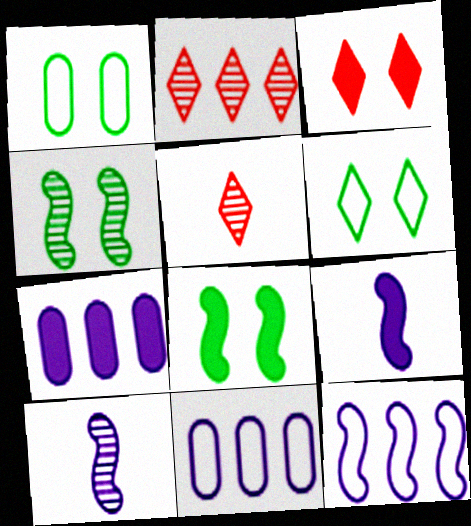[[1, 2, 9], 
[5, 8, 11]]